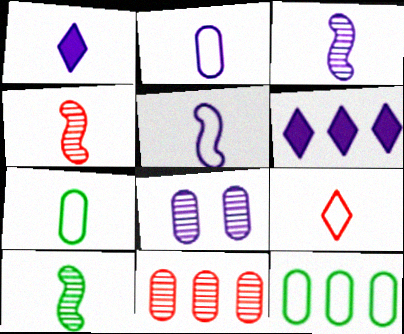[[1, 2, 3], 
[1, 4, 7], 
[3, 4, 10], 
[5, 6, 8], 
[5, 7, 9]]